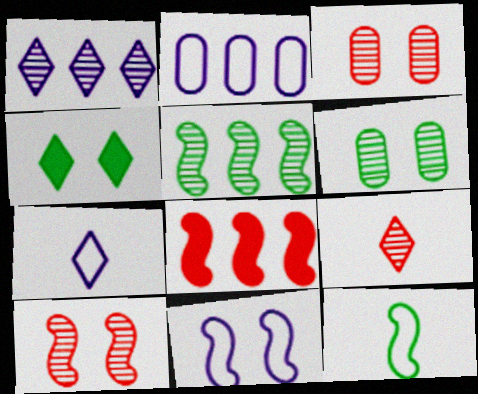[[2, 7, 11], 
[3, 4, 11], 
[6, 7, 8]]